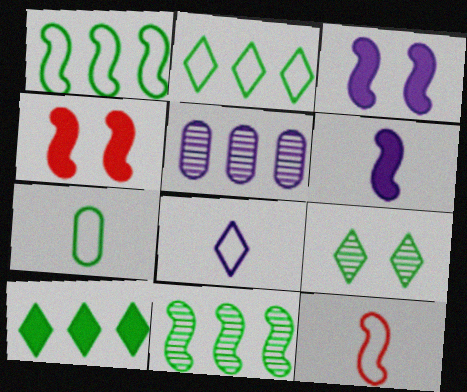[[3, 5, 8], 
[3, 11, 12], 
[7, 8, 12]]